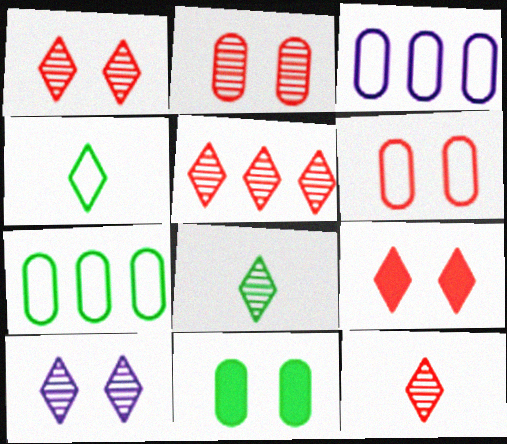[[1, 5, 12], 
[5, 8, 10]]